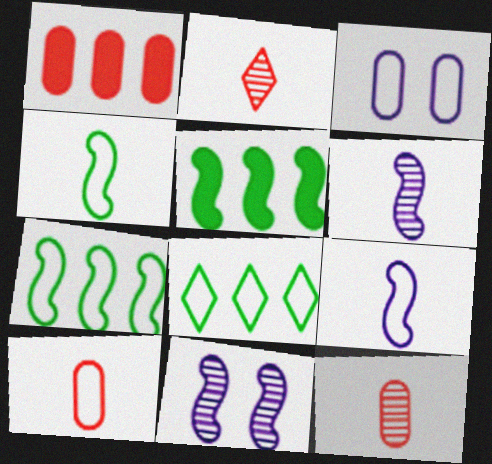[[2, 3, 5]]